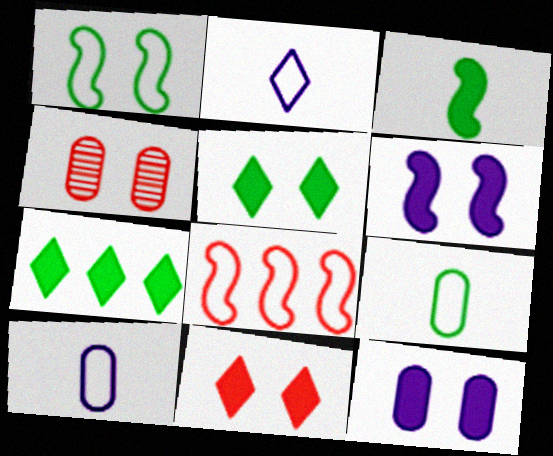[]